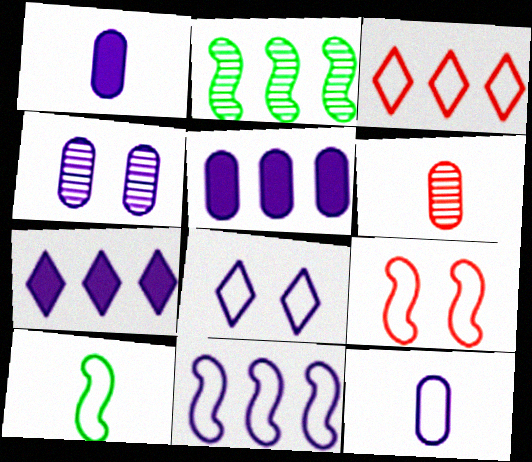[[2, 3, 5], 
[4, 5, 12], 
[8, 11, 12], 
[9, 10, 11]]